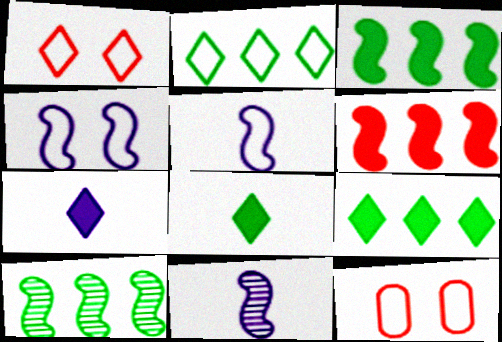[[2, 5, 12], 
[7, 10, 12], 
[9, 11, 12]]